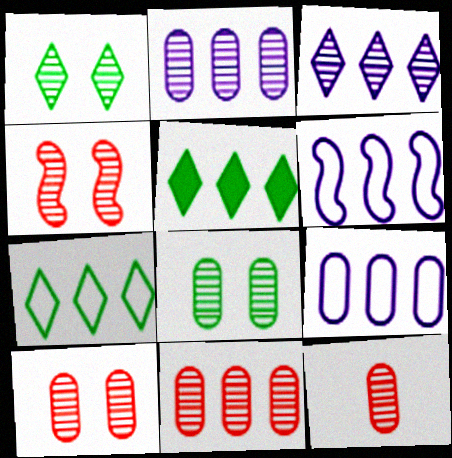[[2, 8, 12], 
[5, 6, 11], 
[10, 11, 12]]